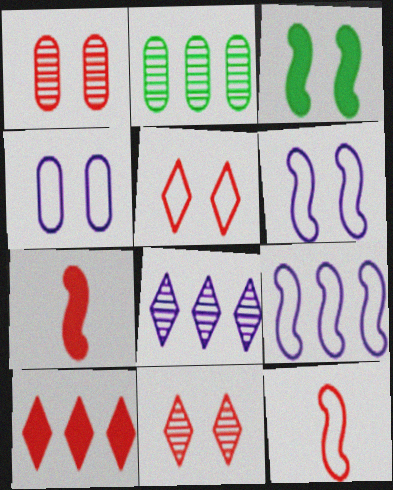[[1, 10, 12], 
[2, 9, 10], 
[3, 4, 11]]